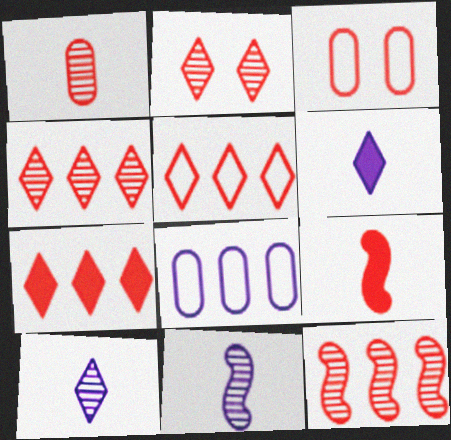[[1, 2, 12], 
[3, 4, 9], 
[4, 5, 7]]